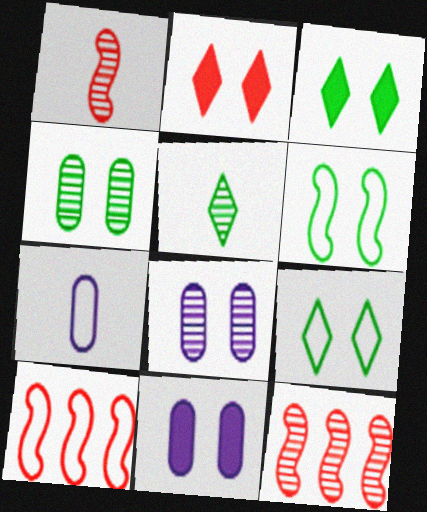[[2, 6, 8], 
[3, 4, 6], 
[3, 7, 12], 
[5, 8, 12], 
[5, 10, 11], 
[7, 9, 10]]